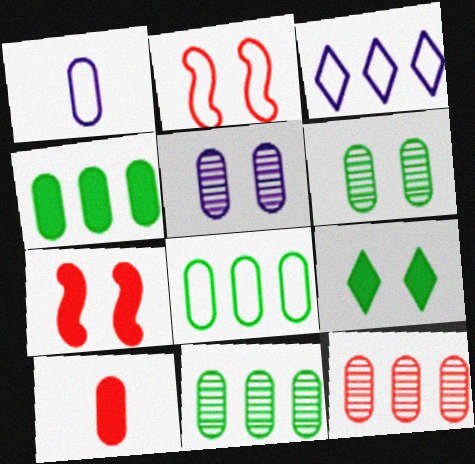[[2, 5, 9], 
[4, 8, 11], 
[5, 8, 10]]